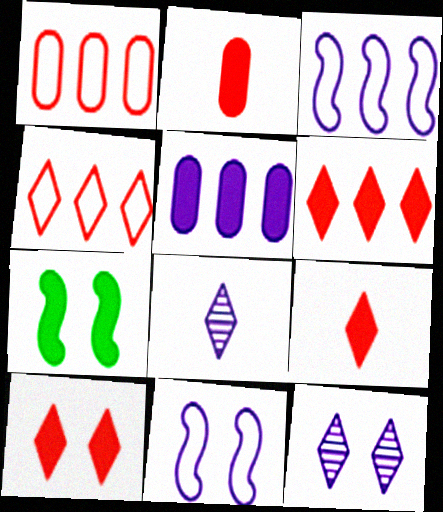[[1, 7, 8], 
[5, 7, 9], 
[5, 8, 11], 
[6, 9, 10]]